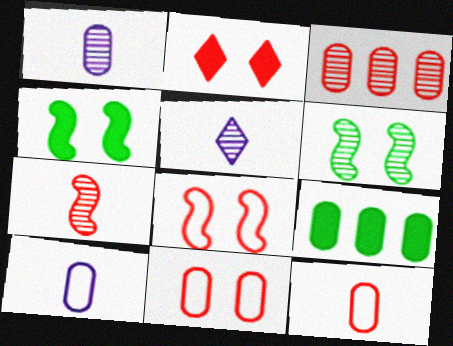[[1, 9, 11], 
[3, 5, 6], 
[5, 8, 9]]